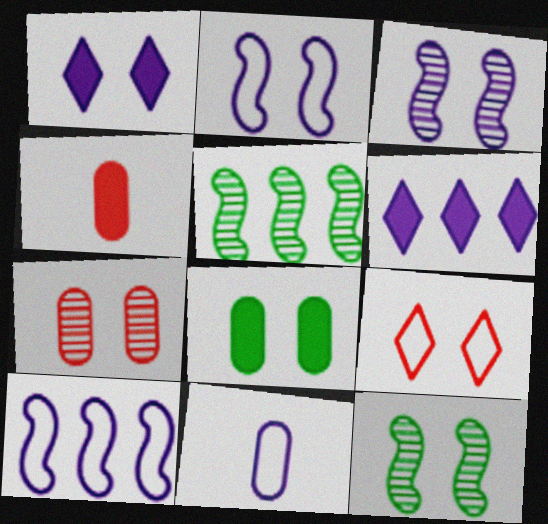[[3, 6, 11], 
[3, 8, 9]]